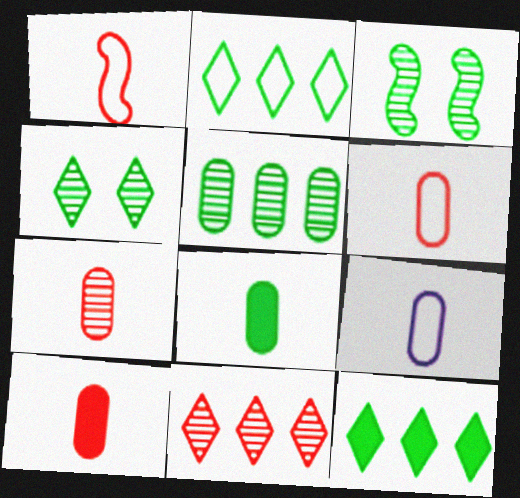[[2, 3, 8], 
[6, 7, 10], 
[7, 8, 9]]